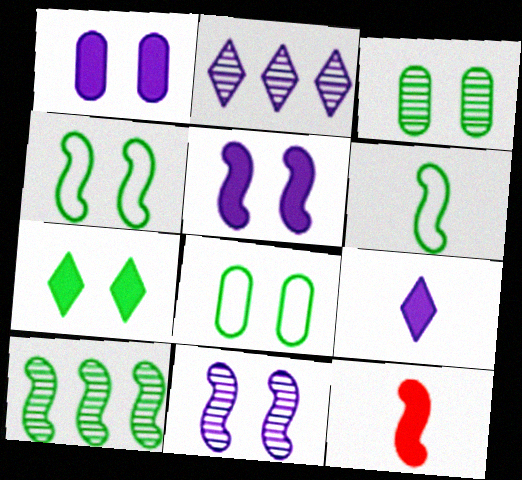[[2, 8, 12], 
[3, 4, 7]]